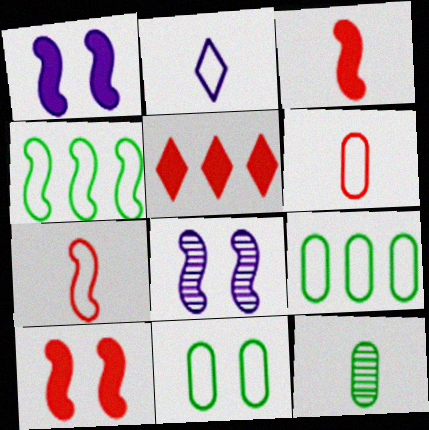[[2, 3, 12], 
[3, 4, 8]]